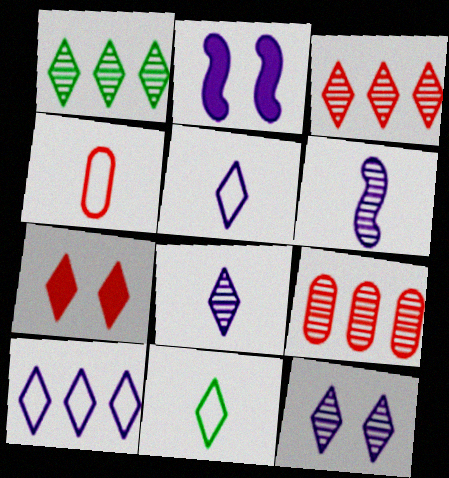[[1, 2, 4], 
[1, 5, 7], 
[2, 9, 11]]